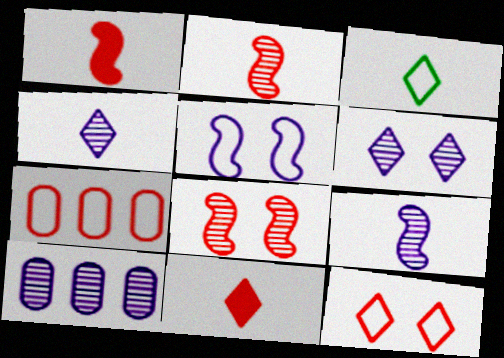[[3, 4, 11], 
[3, 5, 7], 
[6, 9, 10], 
[7, 8, 11]]